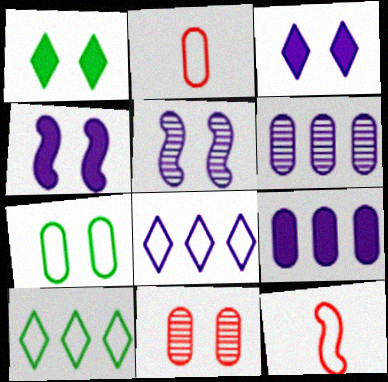[[1, 6, 12], 
[7, 8, 12]]